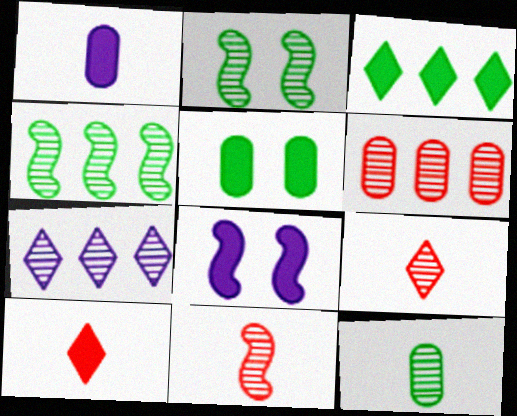[[4, 6, 7]]